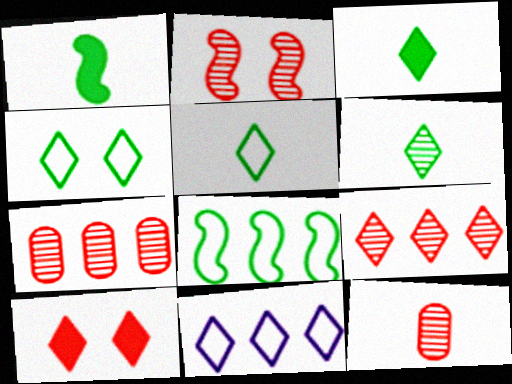[[2, 9, 12], 
[3, 5, 6], 
[6, 10, 11]]